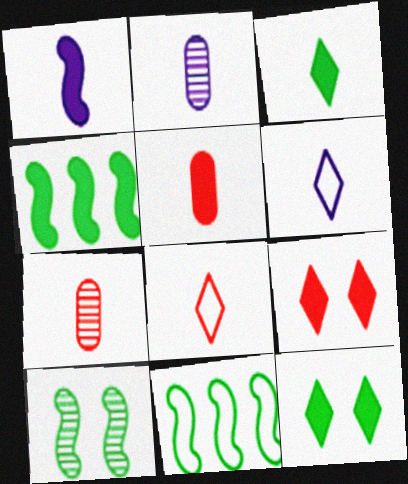[[1, 2, 6], 
[1, 3, 5], 
[2, 9, 11]]